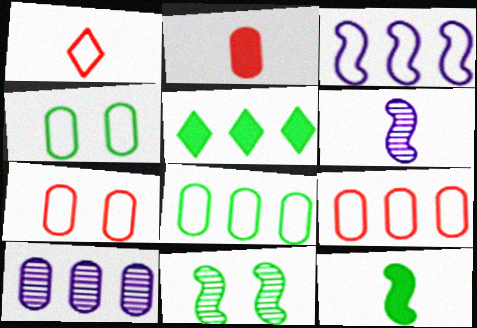[[1, 3, 4], 
[2, 4, 10], 
[5, 6, 7]]